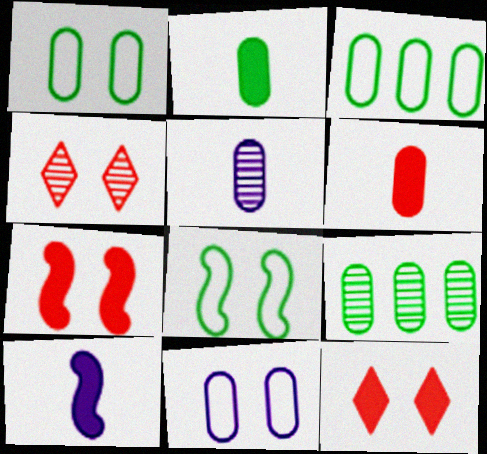[[1, 2, 9], 
[3, 4, 10], 
[6, 9, 11]]